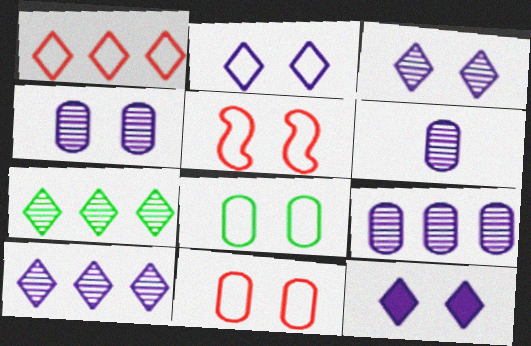[[2, 3, 12], 
[2, 5, 8], 
[4, 6, 9]]